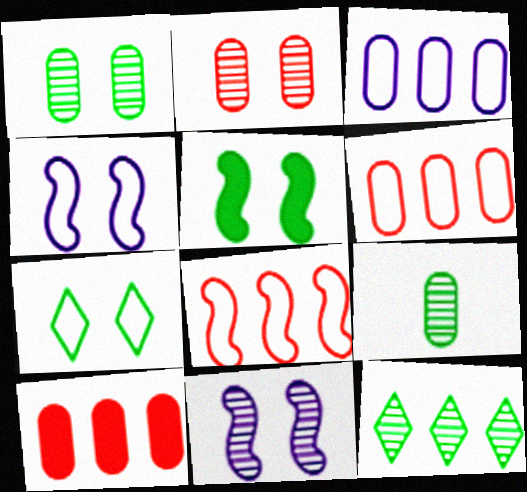[[1, 5, 7]]